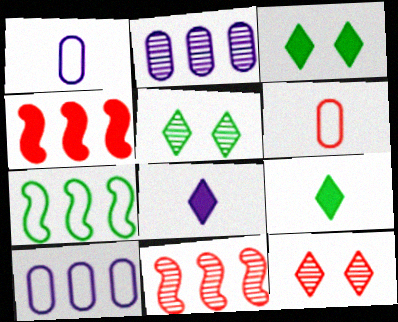[[1, 3, 11], 
[1, 4, 5], 
[4, 6, 12]]